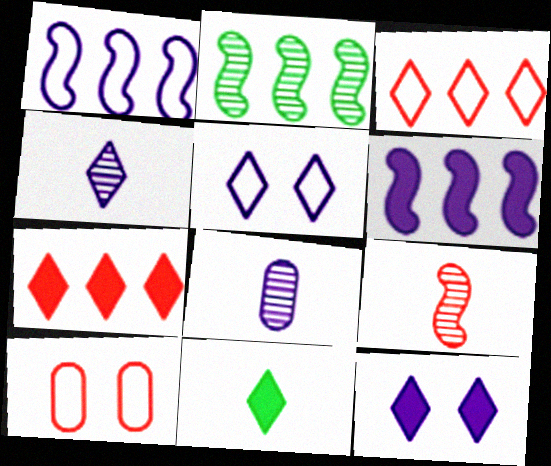[[1, 8, 12], 
[5, 6, 8], 
[7, 9, 10], 
[7, 11, 12]]